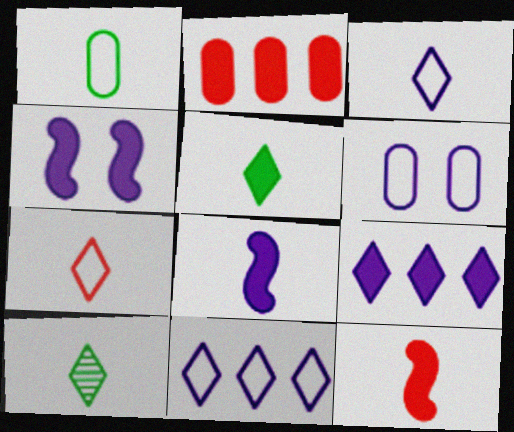[[2, 4, 5]]